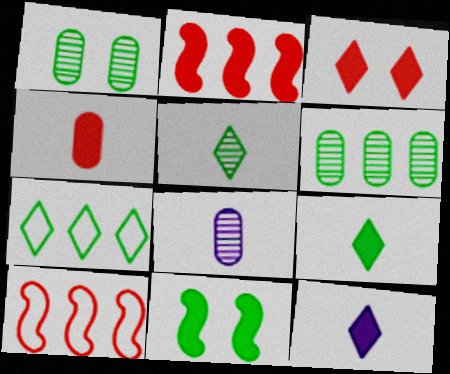[[1, 10, 12], 
[2, 3, 4]]